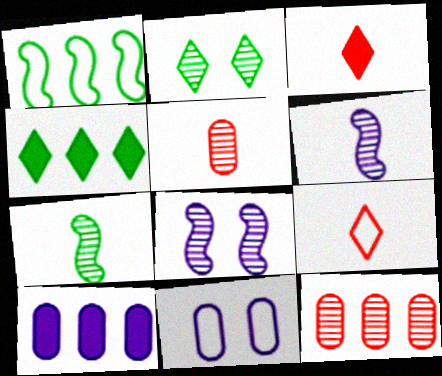[[1, 9, 11], 
[2, 6, 12]]